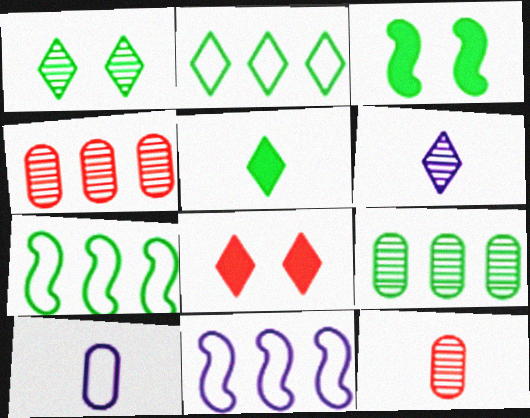[[1, 2, 5], 
[2, 6, 8]]